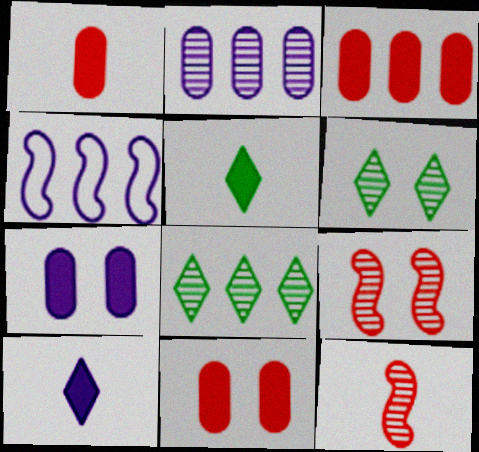[[1, 3, 11], 
[1, 4, 6], 
[2, 6, 12], 
[3, 4, 8]]